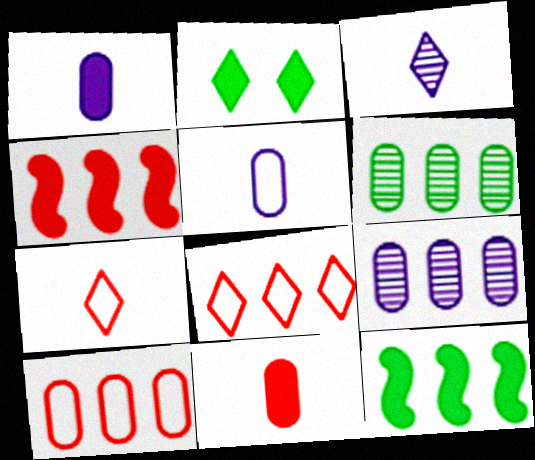[[1, 2, 4], 
[2, 3, 8], 
[8, 9, 12]]